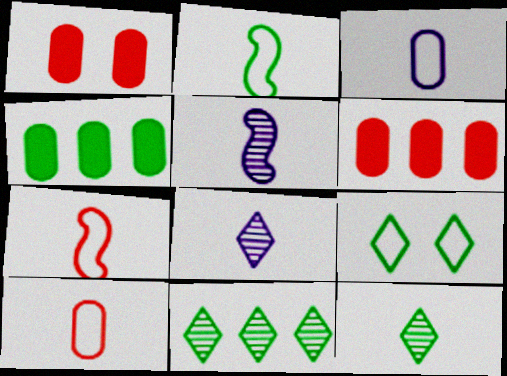[[5, 6, 9]]